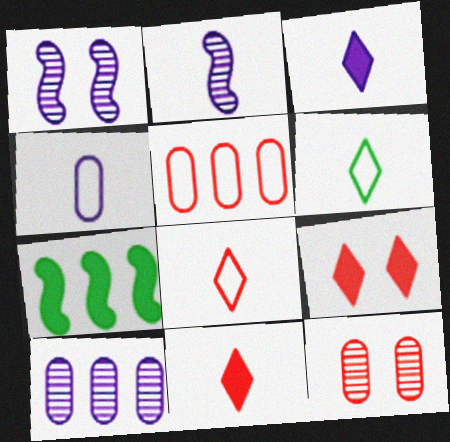[[2, 3, 4]]